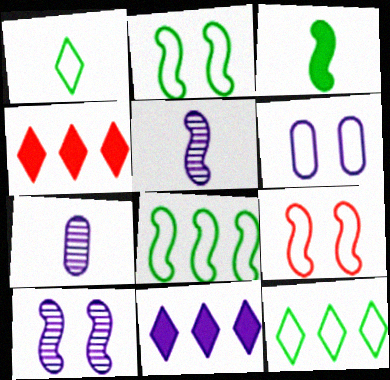[[2, 4, 7], 
[5, 6, 11]]